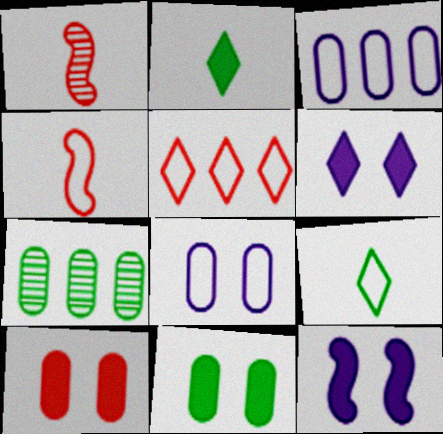[[1, 5, 10], 
[4, 6, 7]]